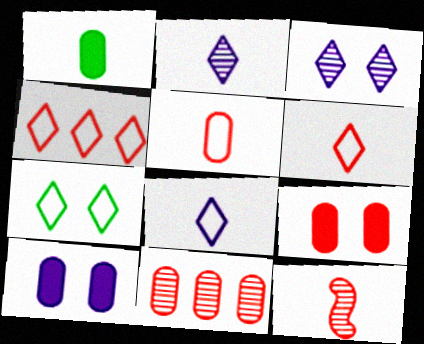[[1, 8, 12], 
[4, 7, 8], 
[4, 9, 12], 
[5, 9, 11]]